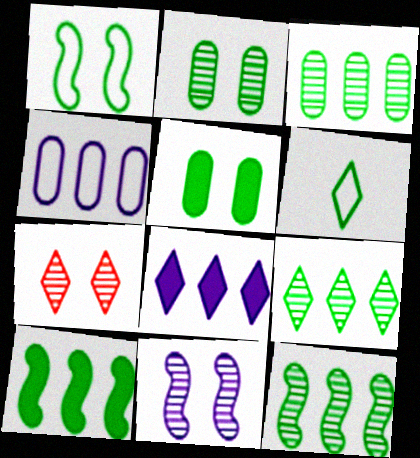[[2, 6, 10], 
[2, 7, 11], 
[3, 9, 12], 
[5, 6, 12], 
[6, 7, 8]]